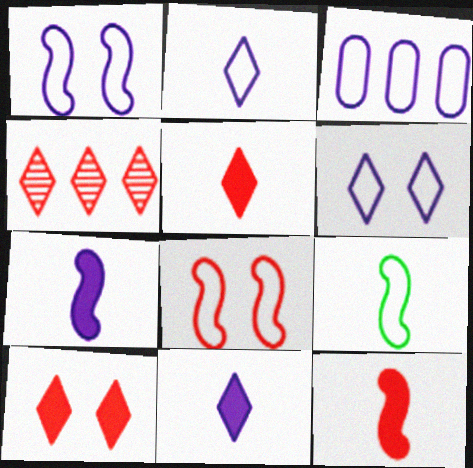[[1, 2, 3]]